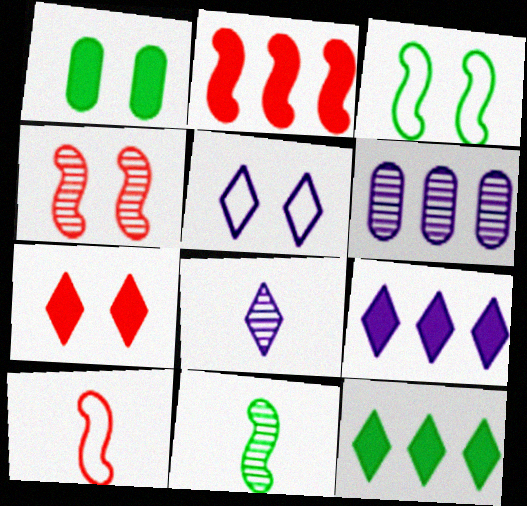[[1, 4, 5], 
[2, 4, 10], 
[5, 8, 9]]